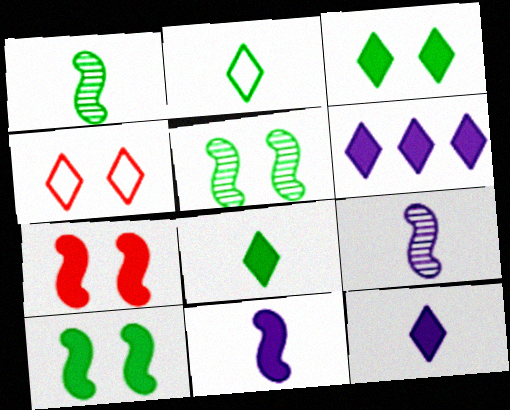[]